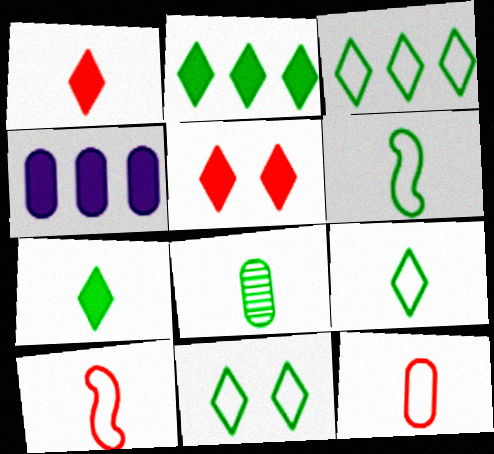[[3, 9, 11], 
[6, 7, 8]]